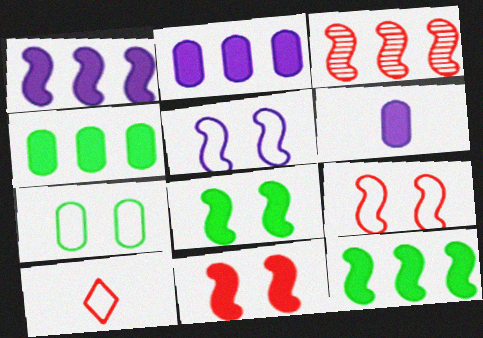[]